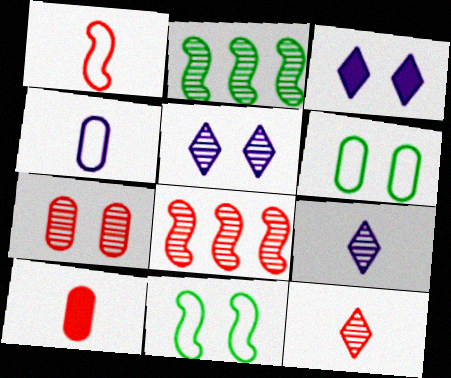[[1, 10, 12], 
[2, 7, 9], 
[3, 7, 11], 
[7, 8, 12]]